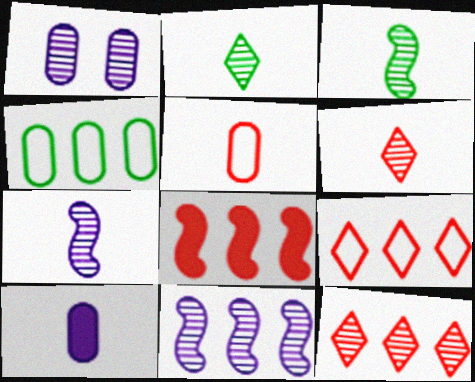[[1, 3, 12]]